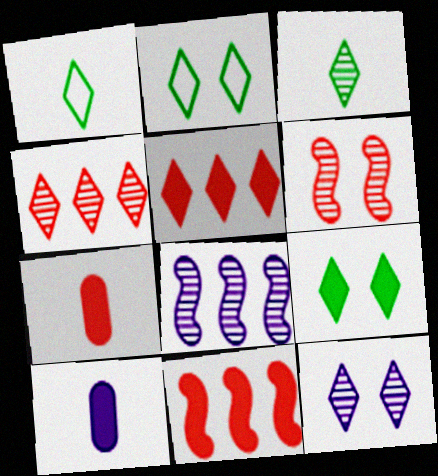[[1, 5, 12], 
[2, 7, 8], 
[3, 4, 12], 
[9, 10, 11]]